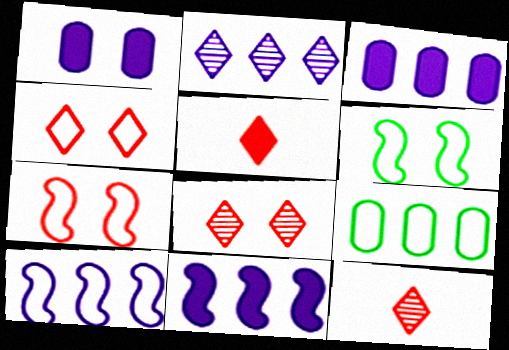[[1, 6, 8], 
[2, 3, 10], 
[3, 6, 12]]